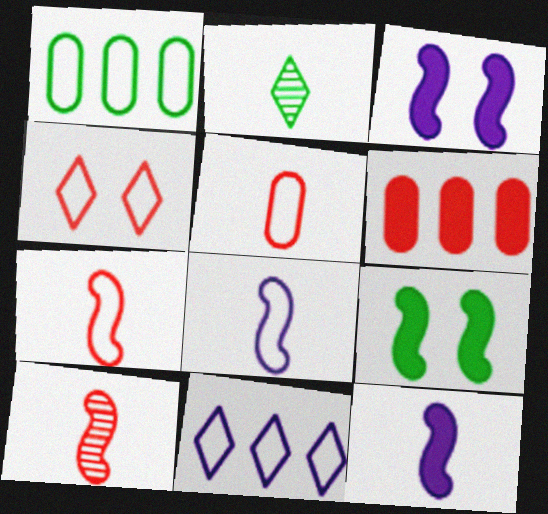[[1, 2, 9], 
[1, 4, 8], 
[2, 5, 12], 
[4, 6, 10]]